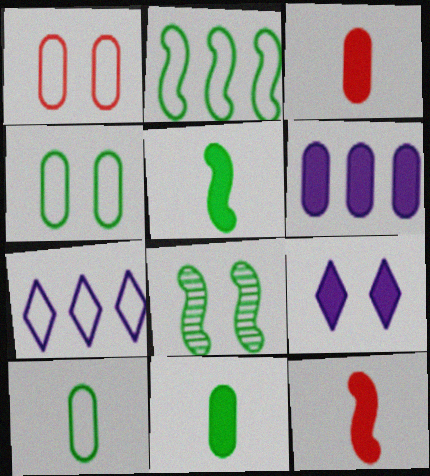[[1, 8, 9], 
[2, 5, 8], 
[3, 7, 8]]